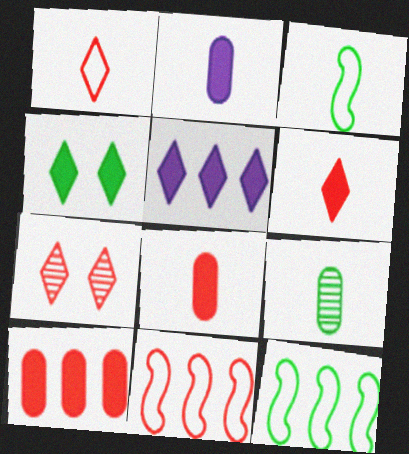[[2, 7, 12], 
[4, 5, 6], 
[4, 9, 12], 
[7, 8, 11]]